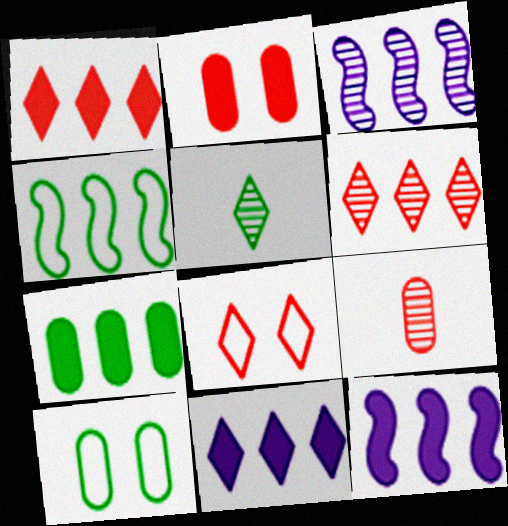[[1, 7, 12], 
[5, 8, 11]]